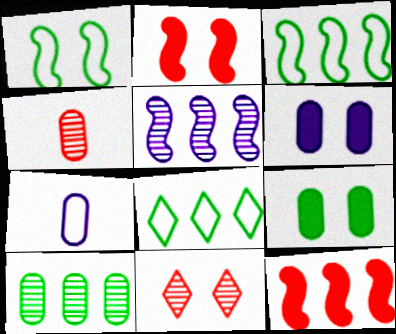[[1, 6, 11], 
[3, 5, 12]]